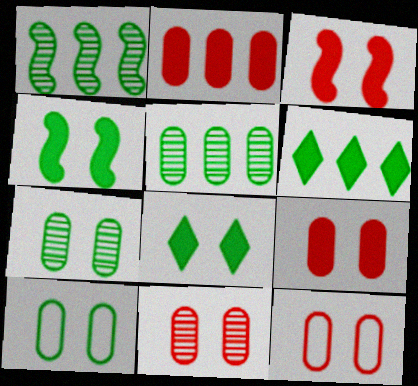[[9, 11, 12]]